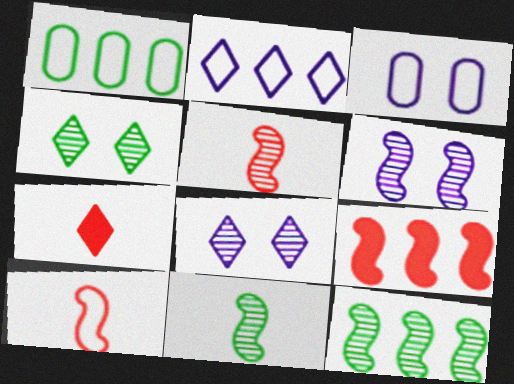[[1, 6, 7], 
[2, 4, 7], 
[3, 7, 12], 
[5, 6, 12]]